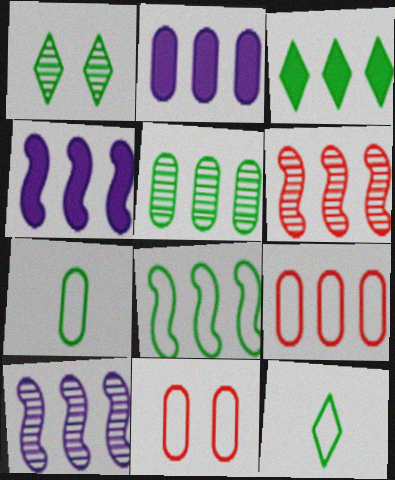[[1, 3, 12], 
[2, 5, 9], 
[3, 5, 8], 
[3, 9, 10], 
[4, 6, 8]]